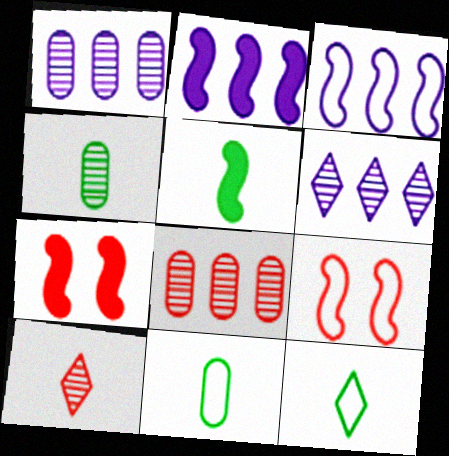[[1, 7, 12], 
[2, 5, 7], 
[4, 5, 12], 
[6, 7, 11]]